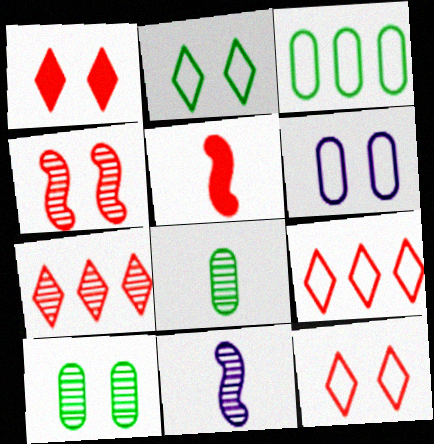[[1, 3, 11], 
[7, 10, 11]]